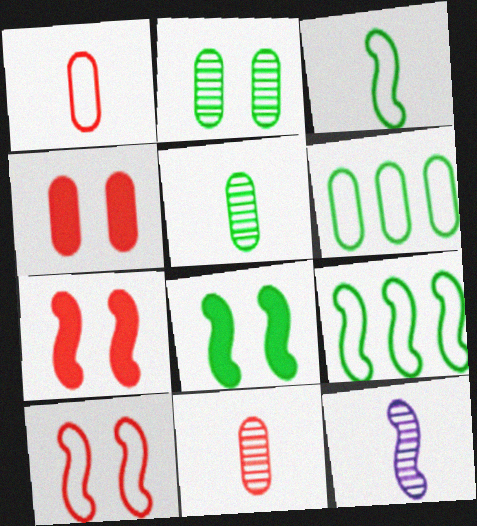[[7, 9, 12]]